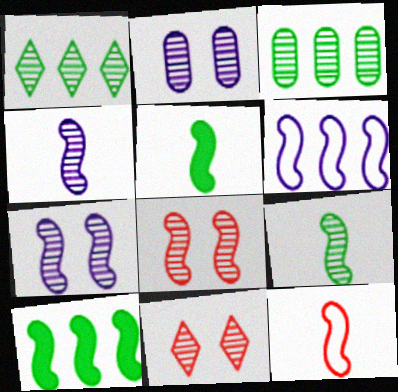[[3, 4, 11], 
[4, 5, 12], 
[5, 6, 8], 
[7, 10, 12]]